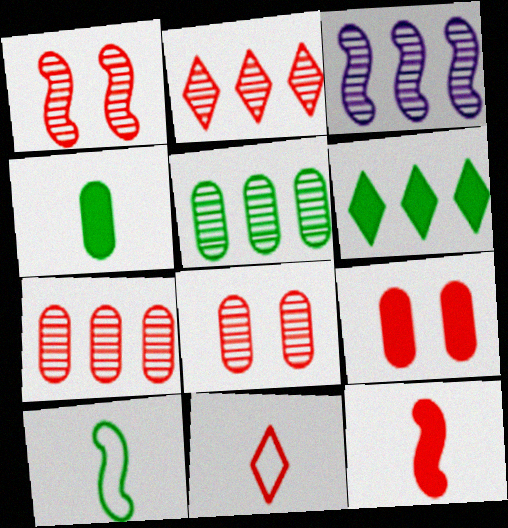[[2, 3, 5]]